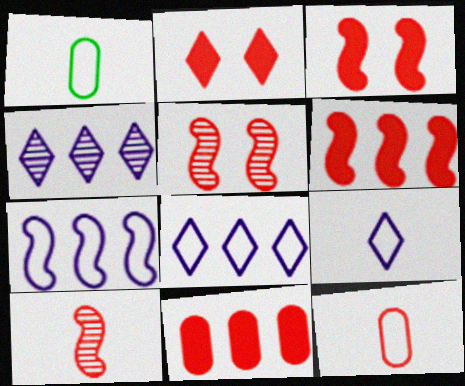[[1, 3, 4]]